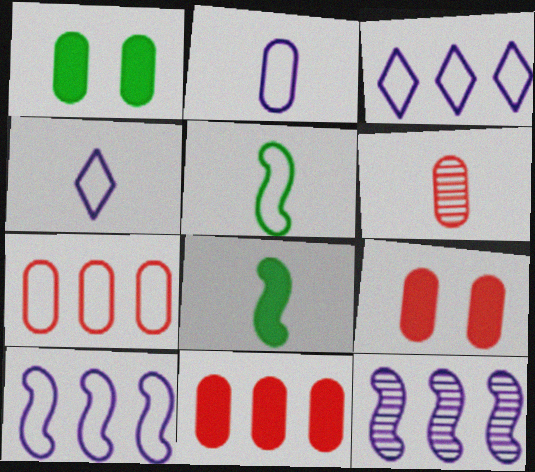[[4, 6, 8], 
[6, 7, 9]]